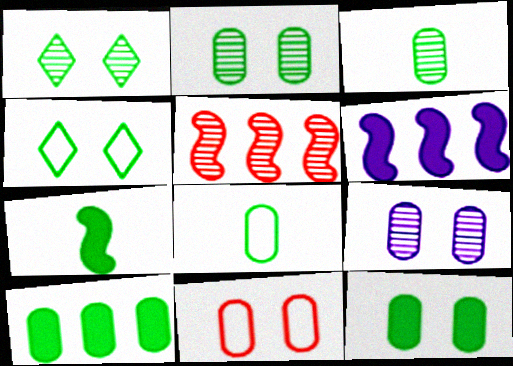[[2, 8, 10], 
[9, 11, 12]]